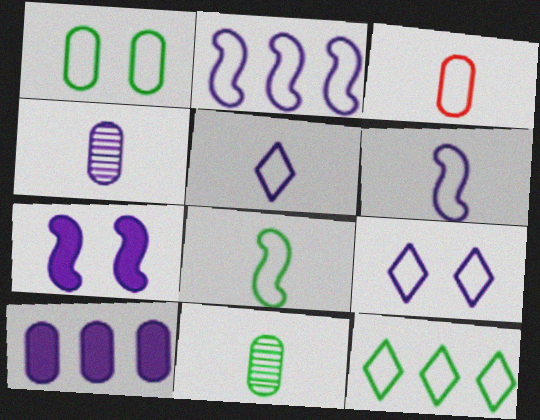[[1, 8, 12], 
[3, 5, 8]]